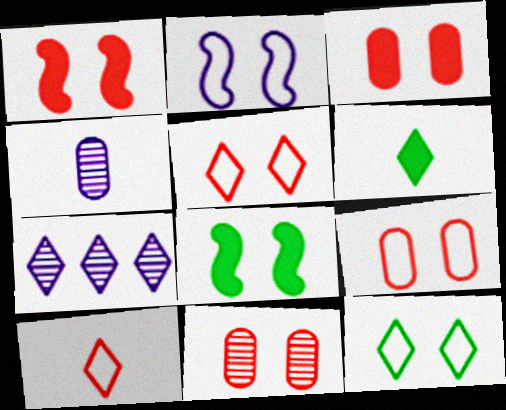[[1, 5, 11], 
[2, 9, 12], 
[3, 9, 11], 
[5, 6, 7]]